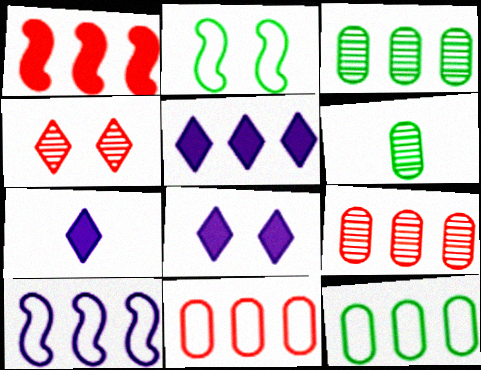[[2, 7, 9], 
[5, 7, 8]]